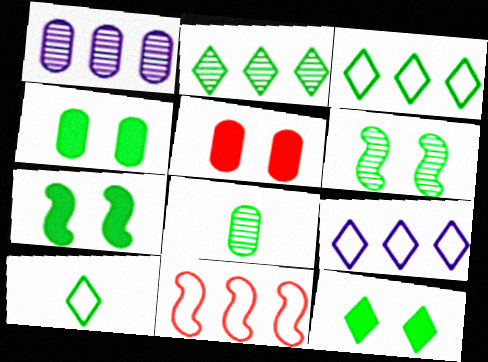[[2, 6, 8], 
[2, 10, 12], 
[3, 7, 8], 
[4, 7, 12]]